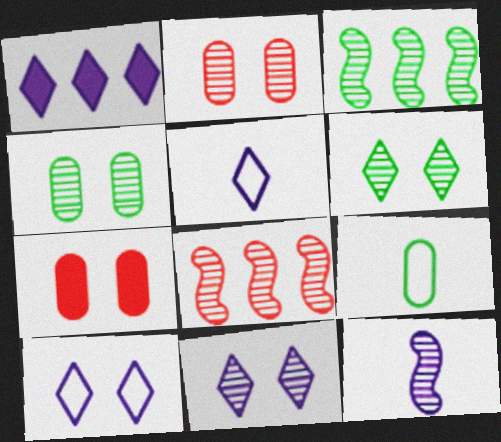[[1, 5, 11], 
[3, 5, 7]]